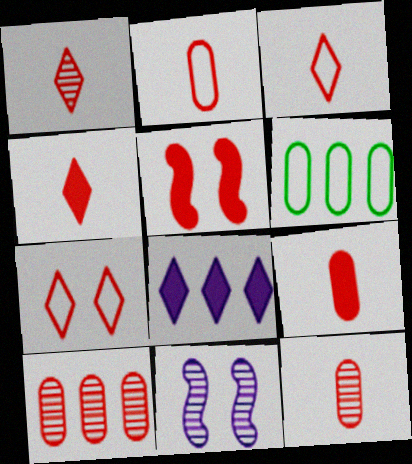[[1, 3, 4], 
[2, 9, 12], 
[3, 5, 10], 
[4, 6, 11]]